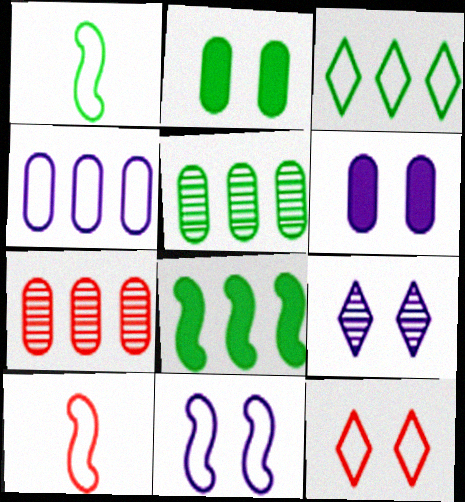[[1, 4, 12], 
[3, 5, 8], 
[6, 9, 11]]